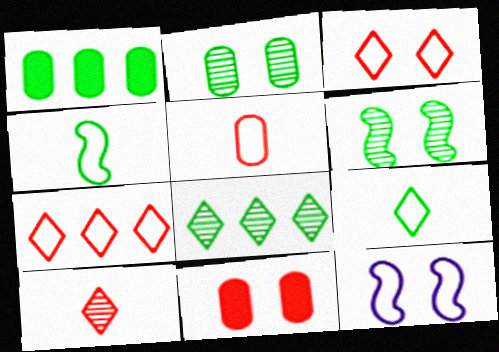[[1, 6, 9], 
[1, 10, 12]]